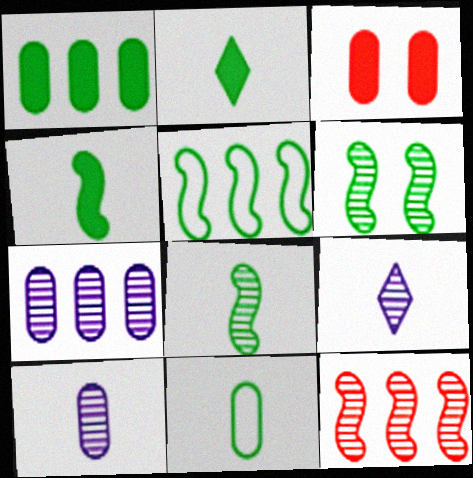[[2, 8, 11], 
[3, 5, 9], 
[3, 7, 11], 
[4, 5, 6]]